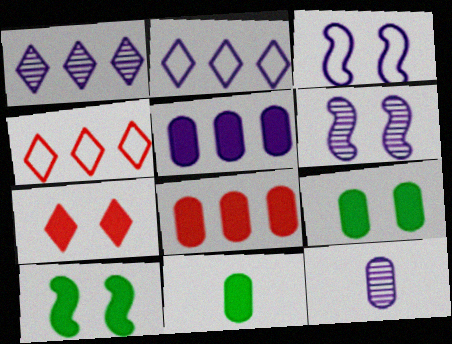[[1, 6, 12], 
[4, 6, 11], 
[4, 10, 12]]